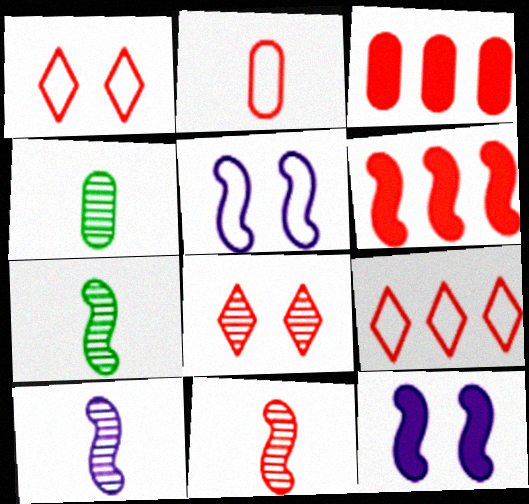[[1, 3, 11], 
[2, 6, 8], 
[4, 9, 12], 
[5, 6, 7], 
[7, 10, 11]]